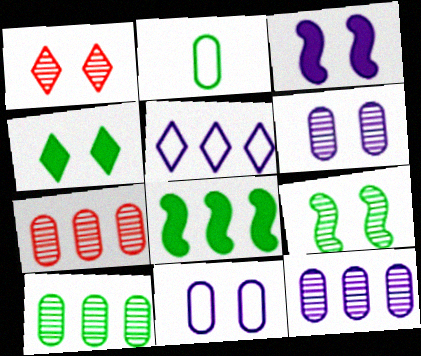[[1, 6, 9], 
[5, 7, 8], 
[7, 10, 12]]